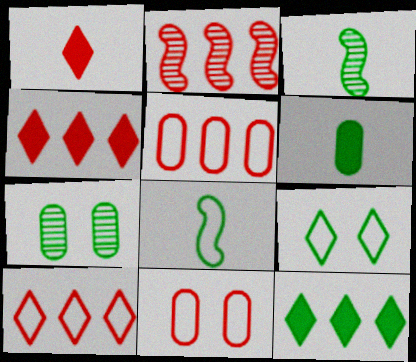[[1, 2, 11], 
[2, 4, 5], 
[7, 8, 12]]